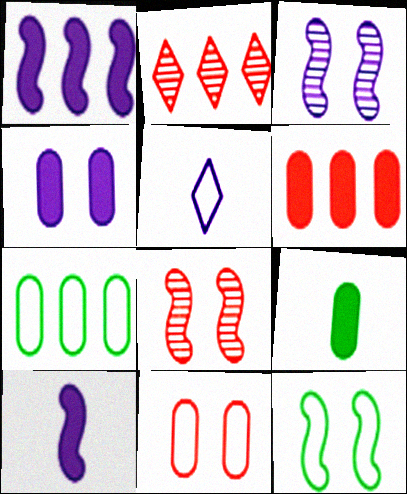[[1, 2, 7], 
[4, 6, 9]]